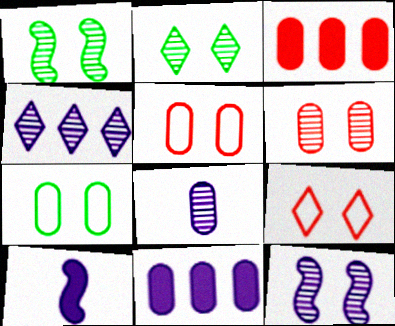[[2, 6, 12], 
[3, 7, 8], 
[4, 8, 12]]